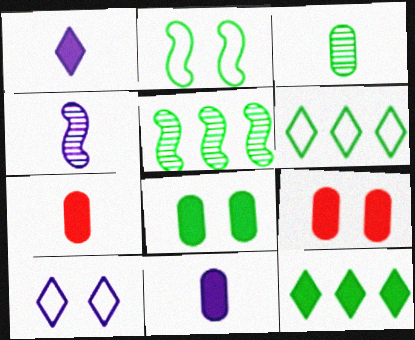[[2, 3, 12], 
[4, 6, 9], 
[5, 7, 10]]